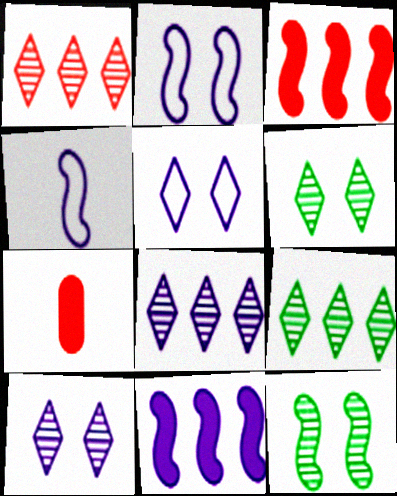[[1, 8, 9], 
[2, 7, 9], 
[3, 4, 12]]